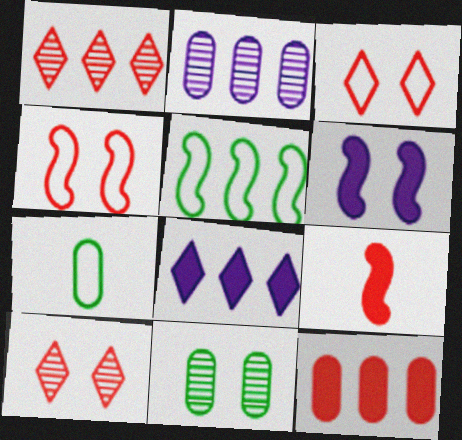[[1, 6, 7], 
[3, 6, 11]]